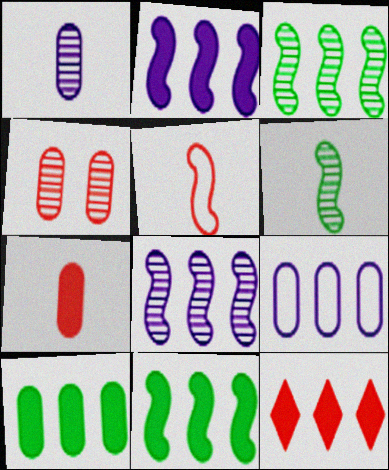[[2, 10, 12], 
[3, 9, 12], 
[4, 5, 12]]